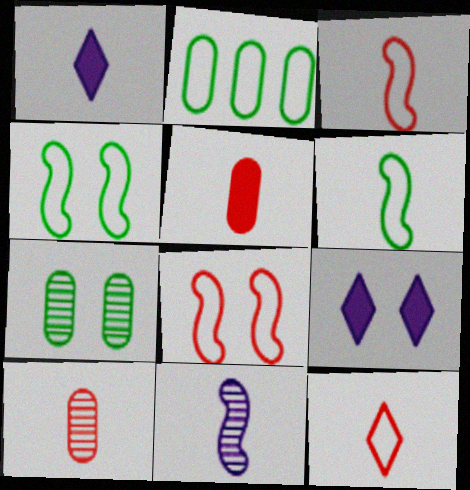[[1, 6, 10], 
[7, 8, 9]]